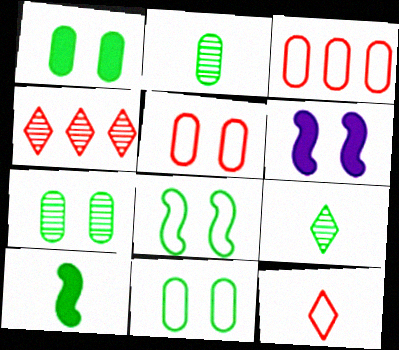[[1, 7, 11], 
[3, 6, 9]]